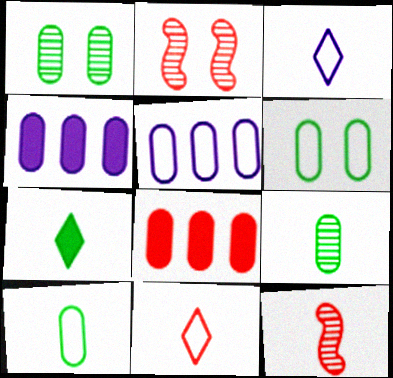[[2, 5, 7], 
[2, 8, 11]]